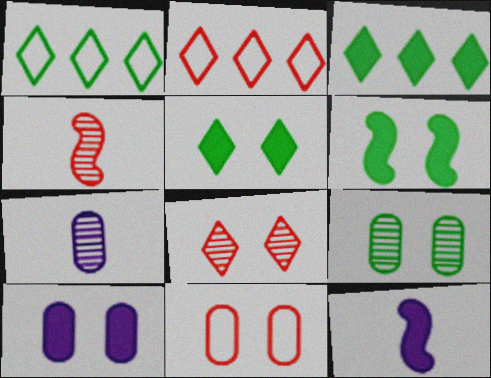[[1, 4, 10], 
[2, 6, 7], 
[2, 9, 12], 
[9, 10, 11]]